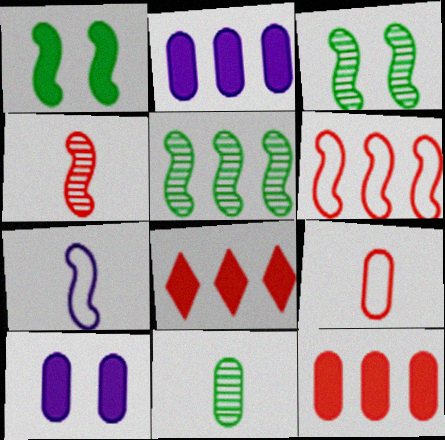[]